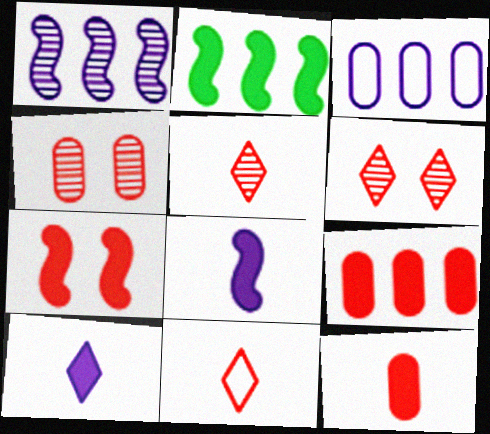[[2, 7, 8]]